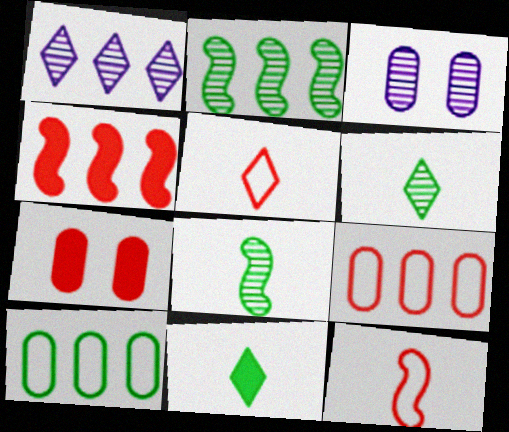[[1, 4, 10]]